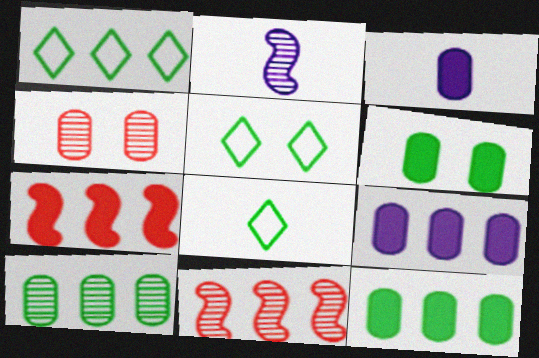[[1, 5, 8], 
[1, 9, 11], 
[3, 5, 11]]